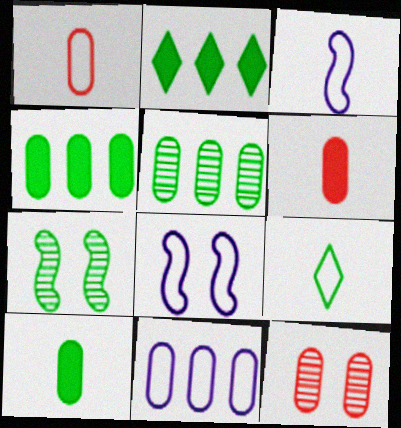[[1, 3, 9], 
[2, 3, 12], 
[4, 7, 9], 
[10, 11, 12]]